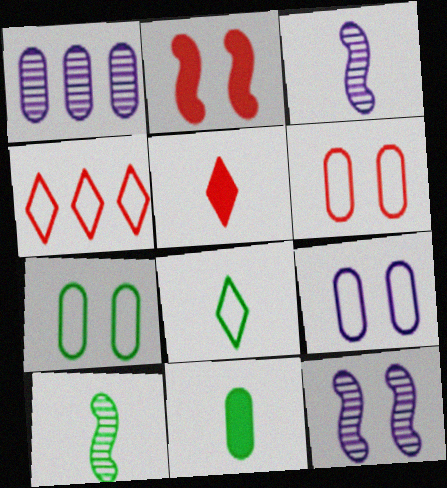[[1, 2, 8], 
[1, 6, 11], 
[4, 11, 12], 
[6, 7, 9], 
[8, 10, 11]]